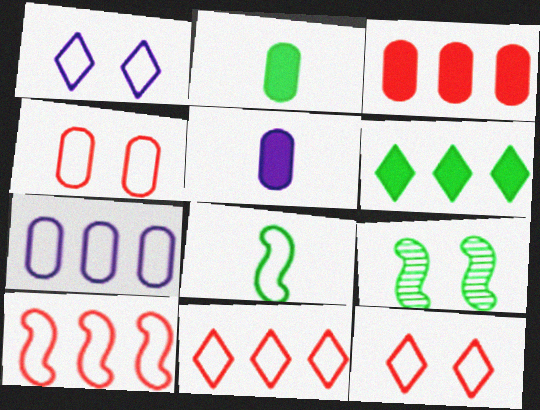[[5, 9, 11], 
[7, 8, 12]]